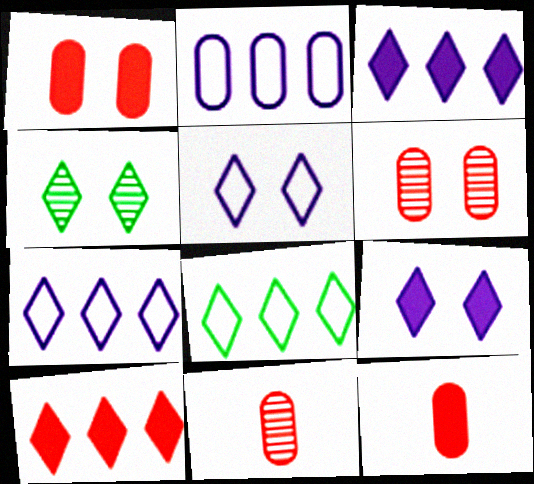[]